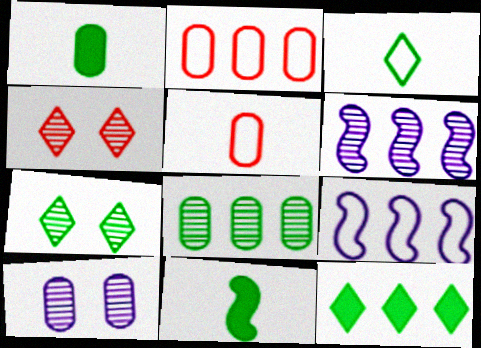[[1, 2, 10], 
[1, 4, 9], 
[2, 6, 12], 
[3, 7, 12]]